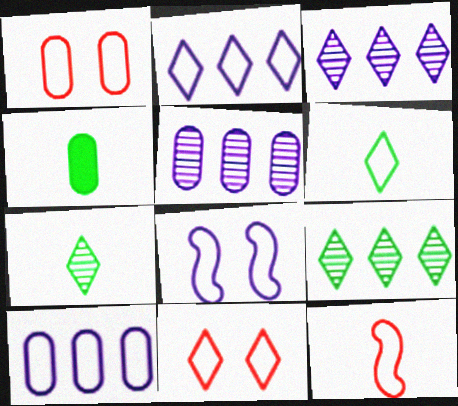[[1, 4, 5], 
[2, 6, 11]]